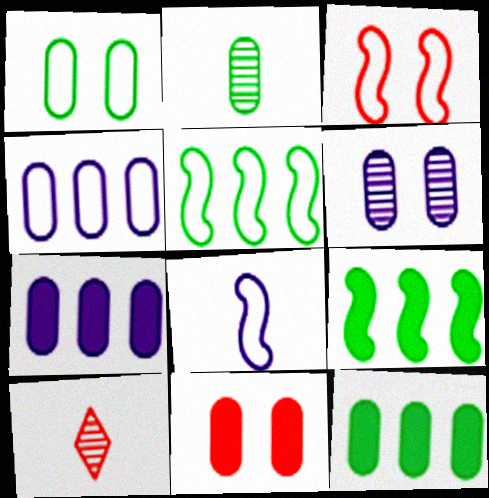[[1, 2, 12], 
[1, 6, 11], 
[2, 4, 11], 
[3, 5, 8]]